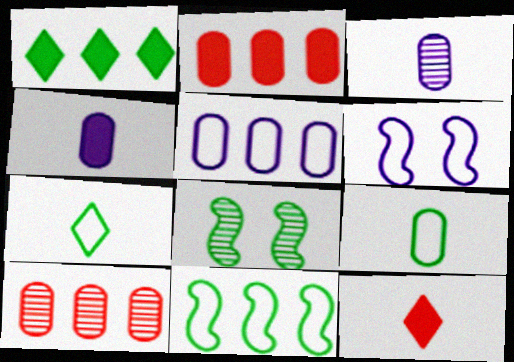[[1, 8, 9], 
[5, 8, 12]]